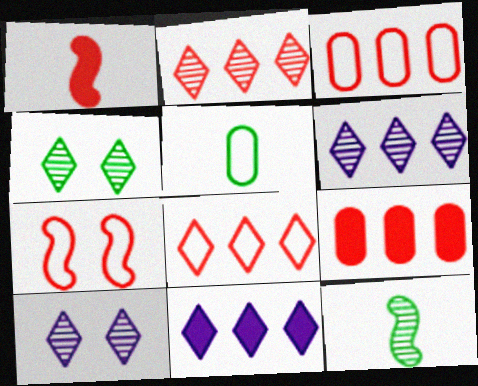[]